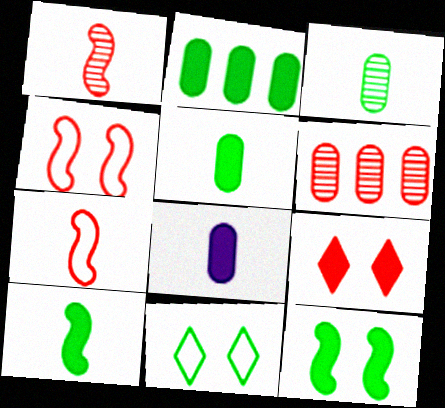[[6, 7, 9]]